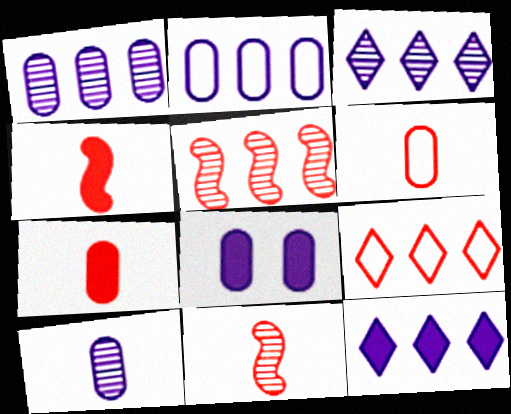[[2, 8, 10]]